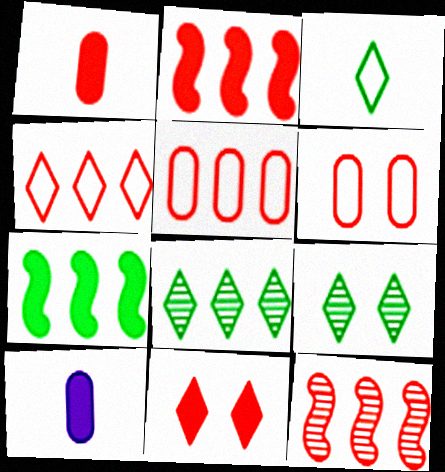[[1, 2, 11], 
[7, 10, 11]]